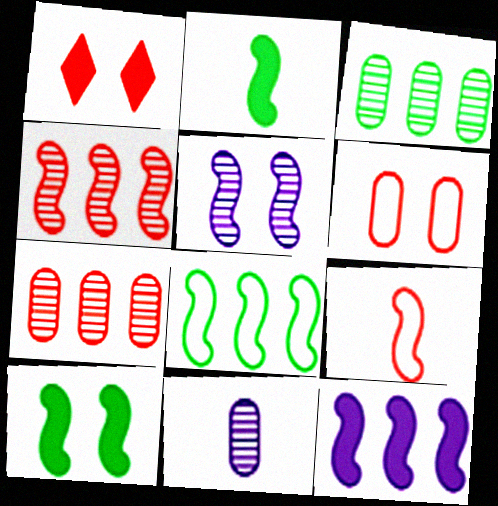[[1, 7, 9], 
[1, 8, 11], 
[4, 8, 12]]